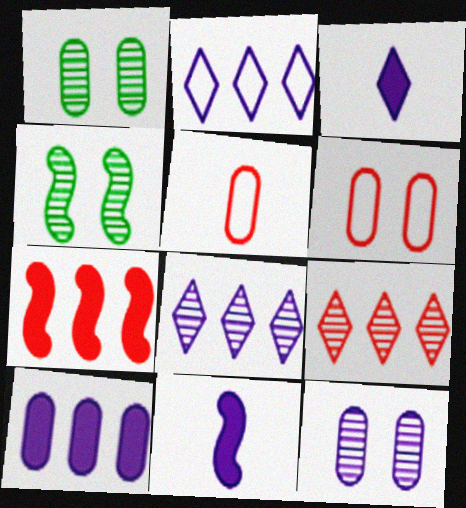[[1, 5, 10], 
[2, 11, 12]]